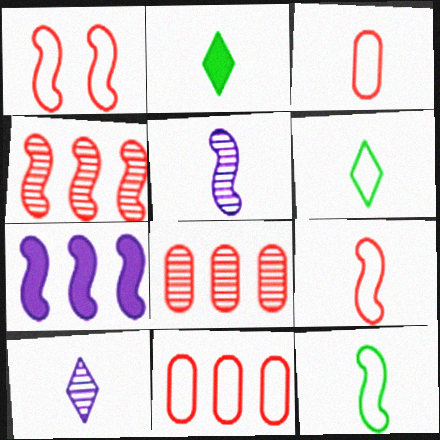[[2, 3, 5]]